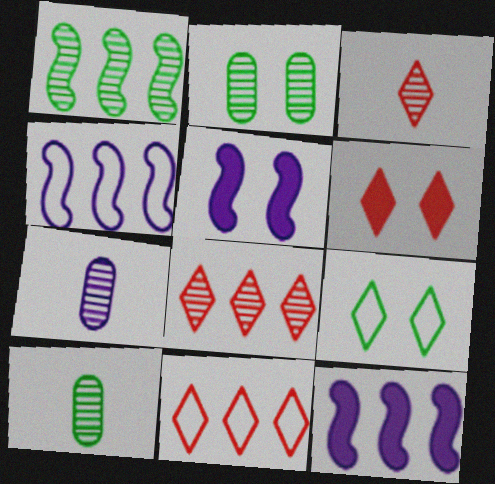[[3, 6, 11], 
[4, 6, 10], 
[5, 10, 11]]